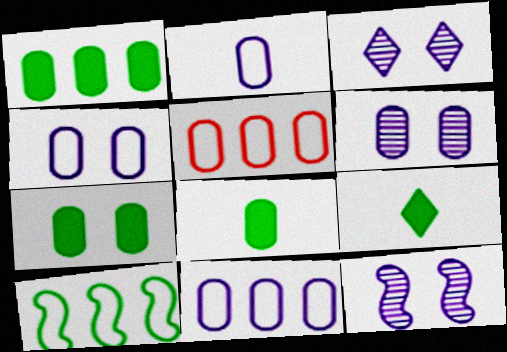[[1, 7, 8], 
[2, 4, 11], 
[3, 6, 12], 
[5, 6, 8], 
[5, 9, 12]]